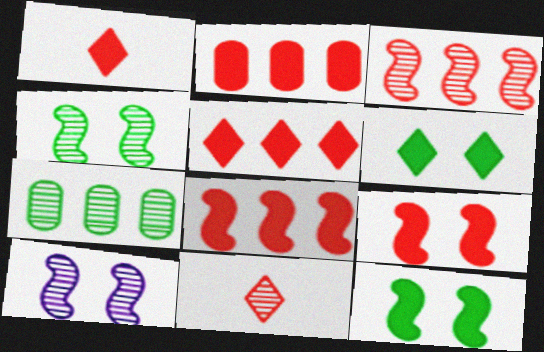[[1, 2, 9], 
[2, 5, 8], 
[7, 10, 11]]